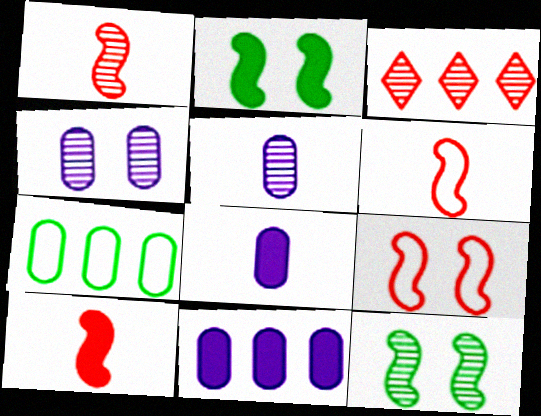[[1, 6, 10], 
[3, 5, 12]]